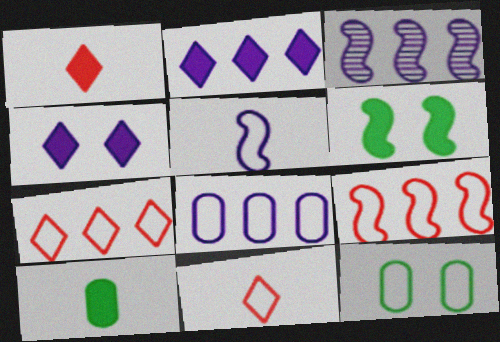[[1, 3, 12], 
[2, 3, 8], 
[5, 7, 12]]